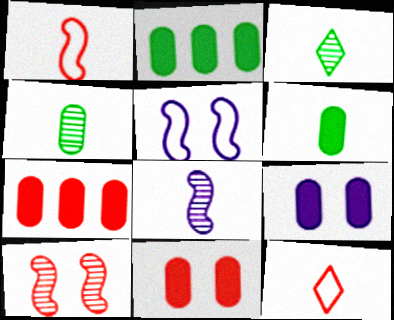[[3, 5, 7], 
[6, 7, 9], 
[6, 8, 12], 
[7, 10, 12]]